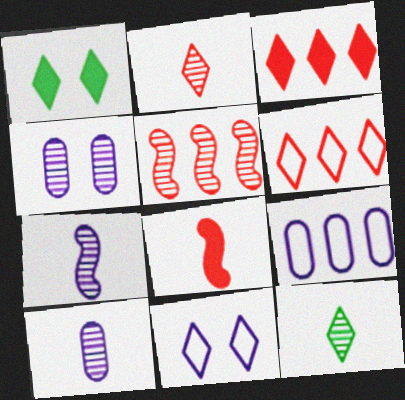[[3, 11, 12], 
[4, 5, 12]]